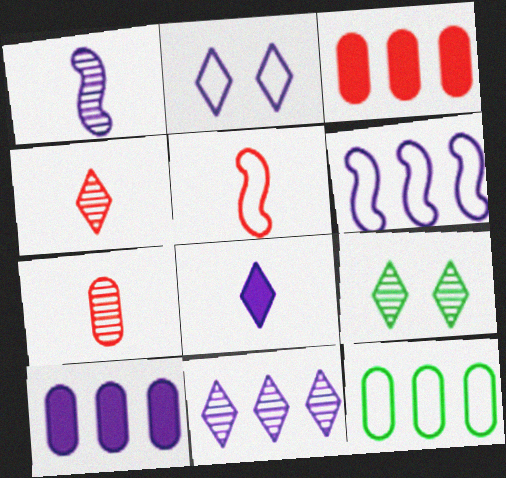[[1, 2, 10], 
[2, 5, 12], 
[2, 8, 11], 
[4, 9, 11], 
[5, 9, 10], 
[6, 10, 11]]